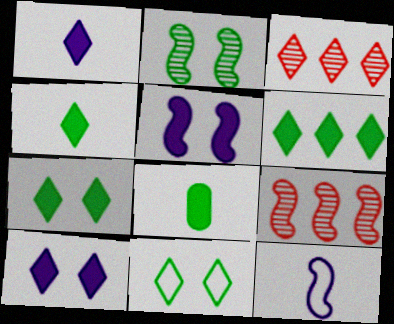[[1, 3, 11], 
[4, 6, 7]]